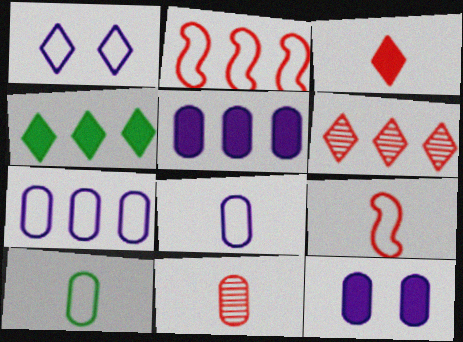[[1, 2, 10], 
[3, 9, 11]]